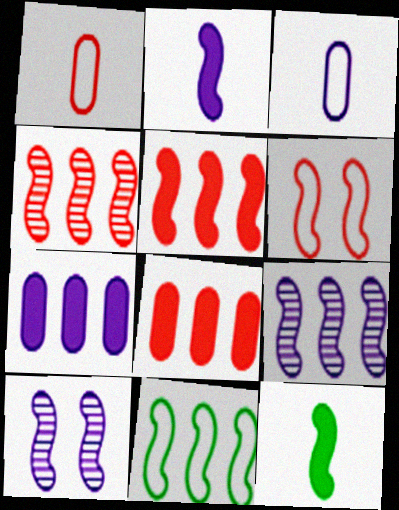[[5, 9, 11], 
[6, 9, 12]]